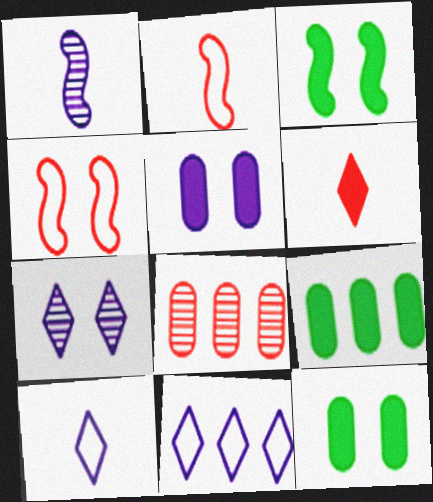[[1, 5, 11], 
[2, 7, 9], 
[3, 8, 10], 
[4, 6, 8], 
[4, 7, 12]]